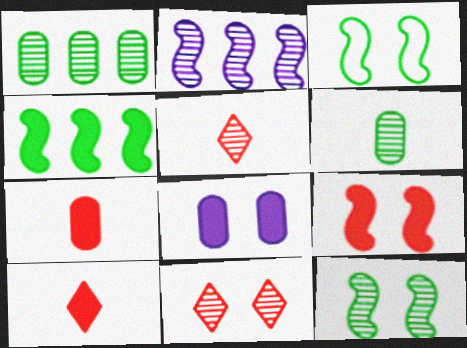[[2, 6, 11], 
[3, 8, 11], 
[4, 8, 10]]